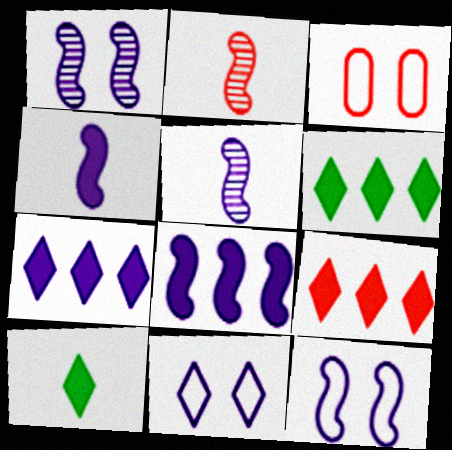[[2, 3, 9], 
[3, 5, 6], 
[5, 8, 12], 
[6, 7, 9]]